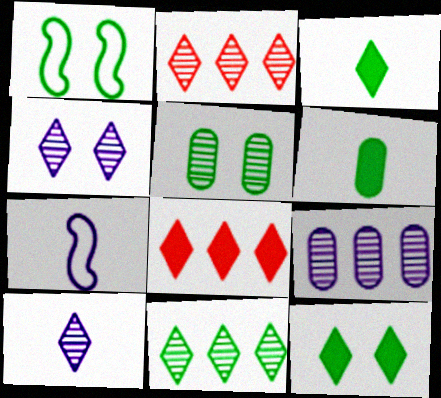[[1, 5, 12], 
[1, 6, 11], 
[5, 7, 8]]